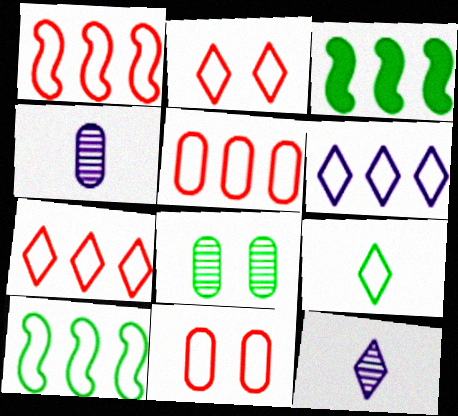[[1, 5, 7], 
[2, 3, 4], 
[2, 6, 9], 
[3, 8, 9], 
[3, 11, 12], 
[5, 6, 10]]